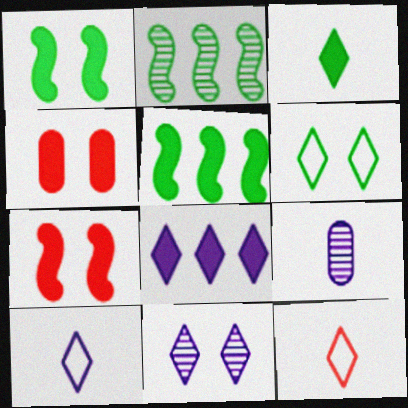[[2, 4, 10], 
[8, 10, 11]]